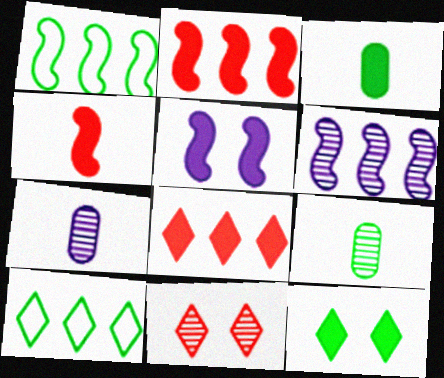[[1, 2, 6], 
[1, 9, 12], 
[3, 5, 8], 
[6, 9, 11]]